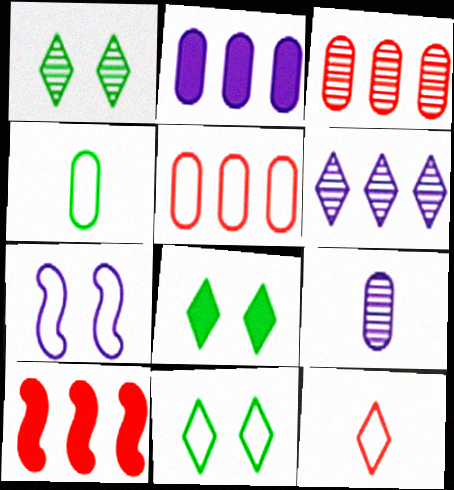[[1, 8, 11], 
[6, 8, 12], 
[9, 10, 11]]